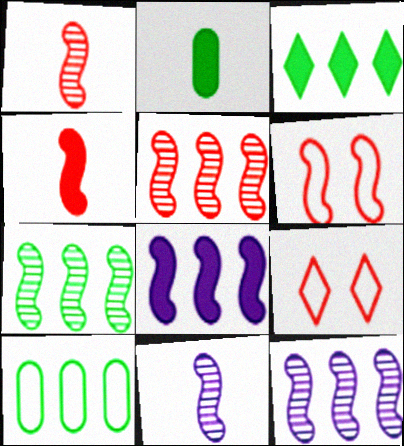[[2, 9, 12], 
[3, 7, 10], 
[4, 5, 6], 
[5, 7, 12]]